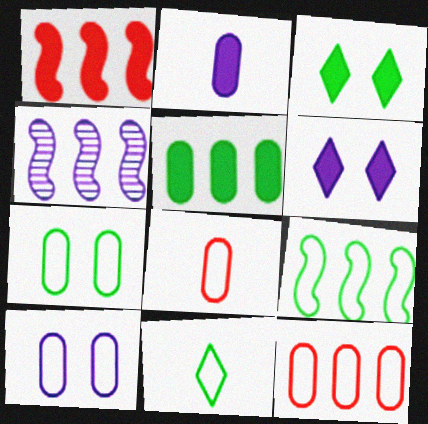[[1, 2, 3], 
[1, 4, 9], 
[3, 4, 8], 
[7, 9, 11]]